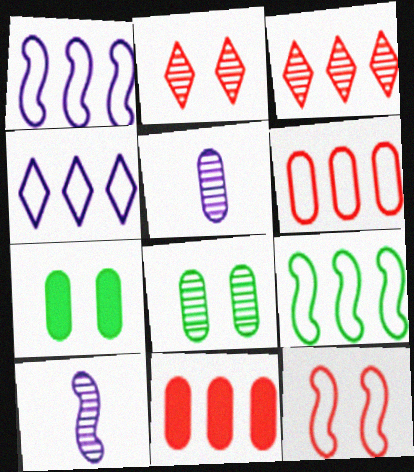[[3, 8, 10], 
[4, 6, 9], 
[5, 6, 7]]